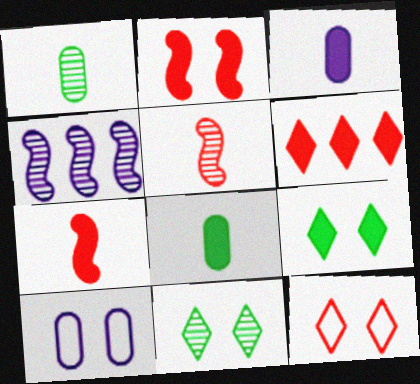[[2, 10, 11], 
[4, 8, 12]]